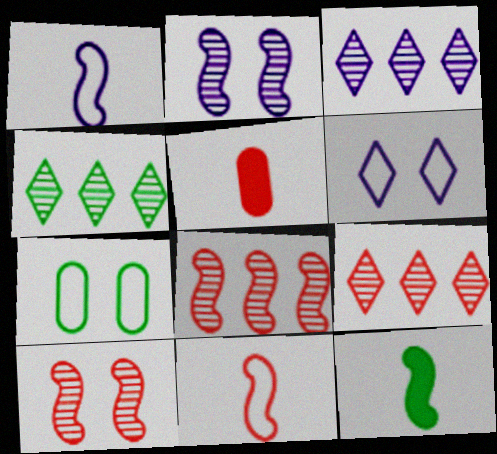[[3, 4, 9], 
[4, 7, 12]]